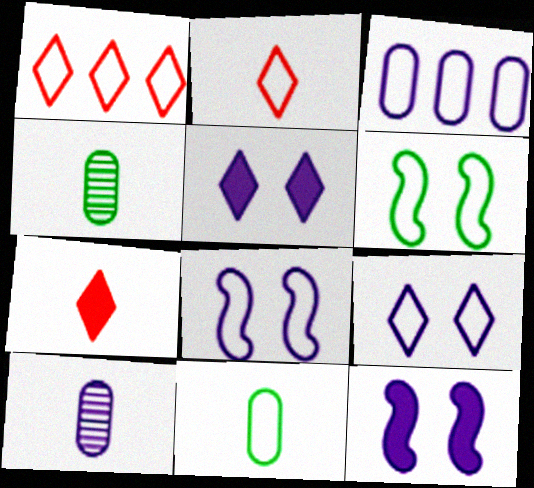[[1, 4, 12], 
[1, 8, 11], 
[2, 3, 6]]